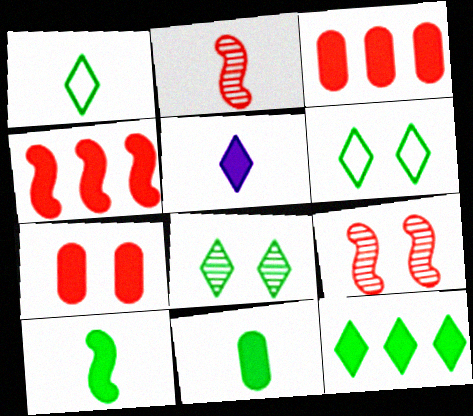[[1, 8, 12]]